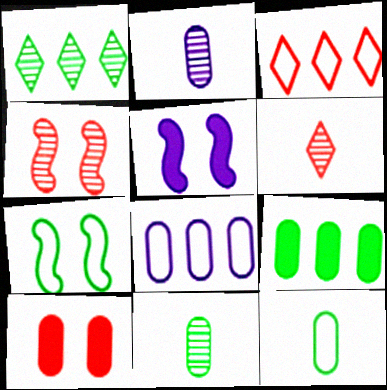[[1, 2, 4], 
[3, 5, 11], 
[4, 5, 7], 
[8, 10, 11]]